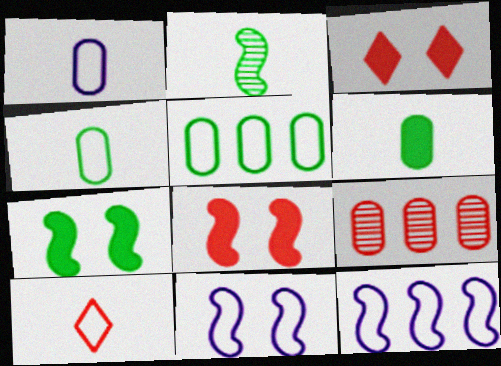[[2, 8, 12], 
[5, 10, 11], 
[8, 9, 10]]